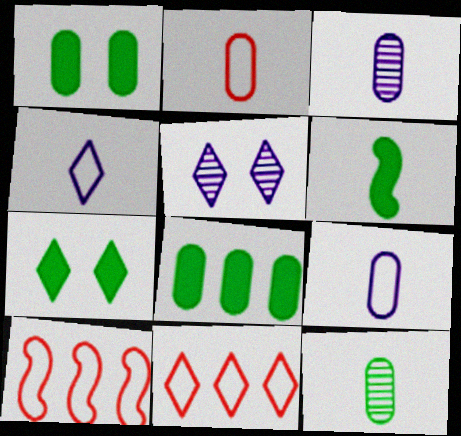[[3, 7, 10], 
[6, 7, 8]]